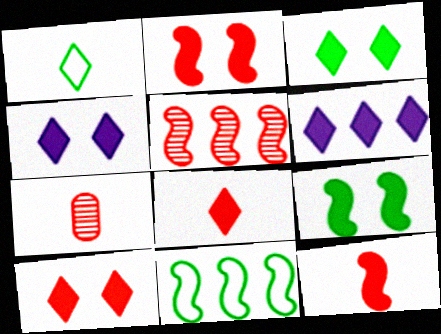[[3, 4, 10], 
[3, 6, 8], 
[4, 7, 11]]